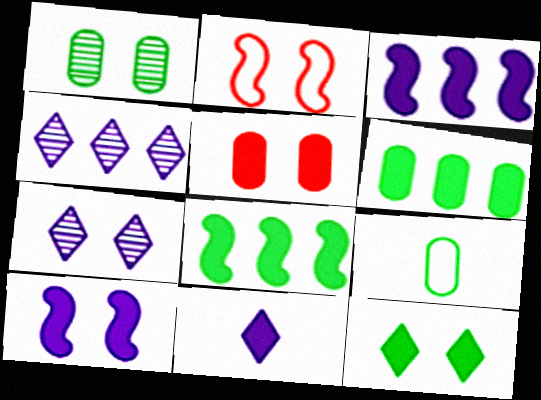[[1, 6, 9], 
[5, 8, 11], 
[5, 10, 12]]